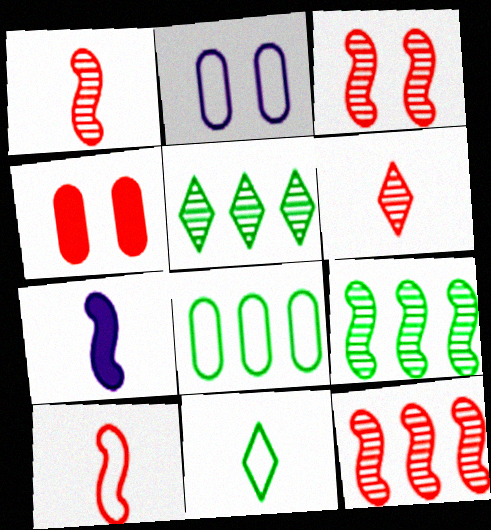[[1, 3, 12]]